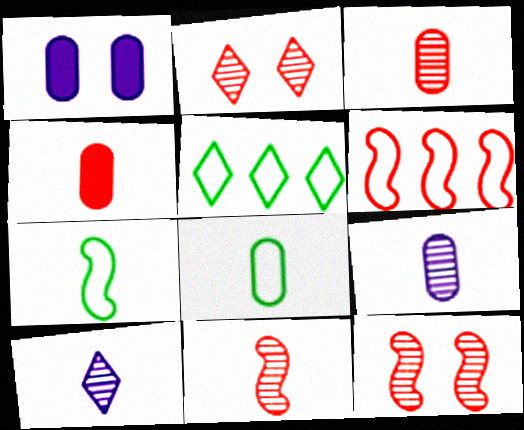[[1, 5, 11], 
[2, 4, 6], 
[4, 7, 10], 
[4, 8, 9]]